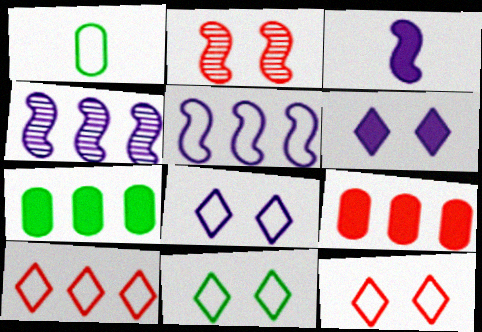[[1, 5, 12], 
[4, 7, 10], 
[8, 11, 12]]